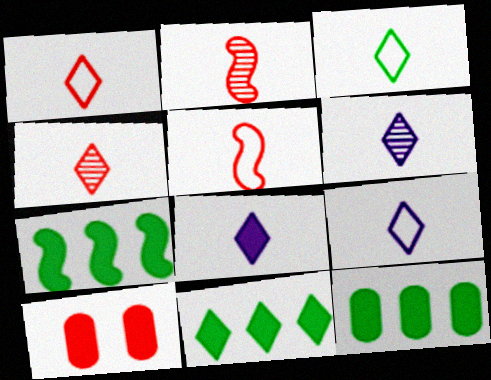[[1, 3, 9], 
[3, 4, 8], 
[6, 8, 9], 
[7, 8, 10], 
[7, 11, 12]]